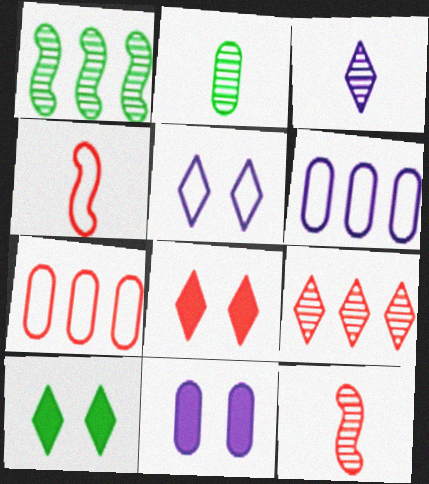[[2, 3, 12], 
[2, 7, 11], 
[6, 10, 12], 
[7, 8, 12]]